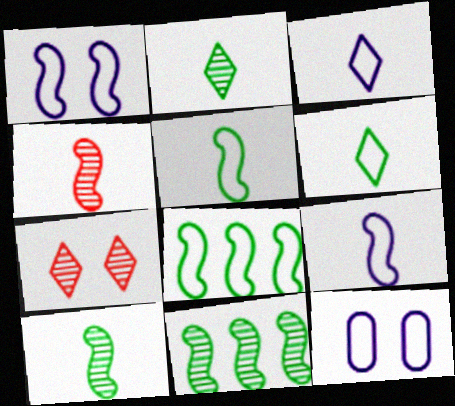[]